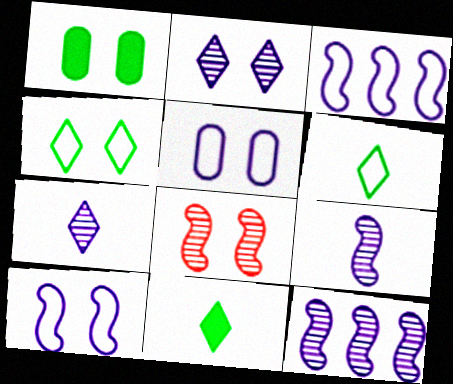[]